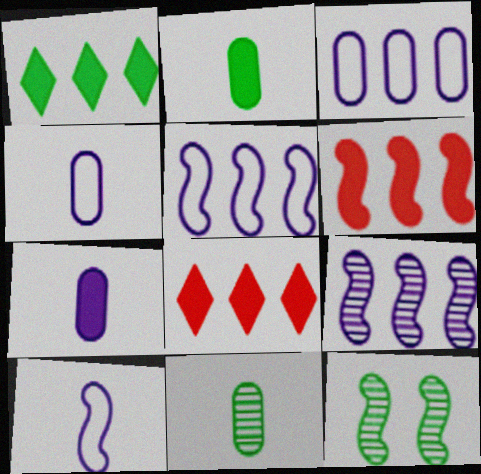[[4, 8, 12], 
[6, 10, 12]]